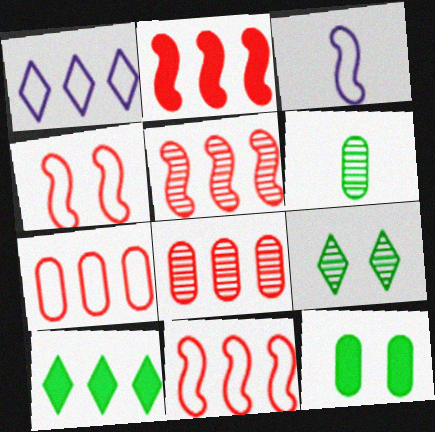[[2, 5, 11]]